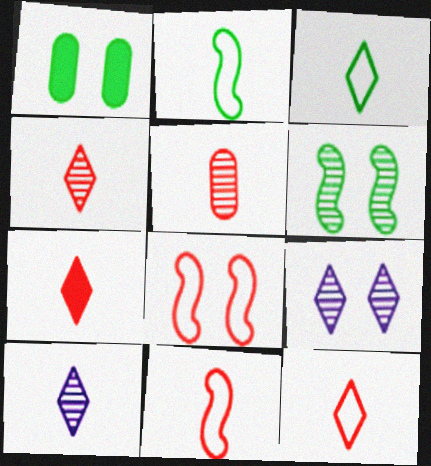[[1, 8, 9], 
[3, 7, 10], 
[4, 7, 12], 
[5, 7, 11]]